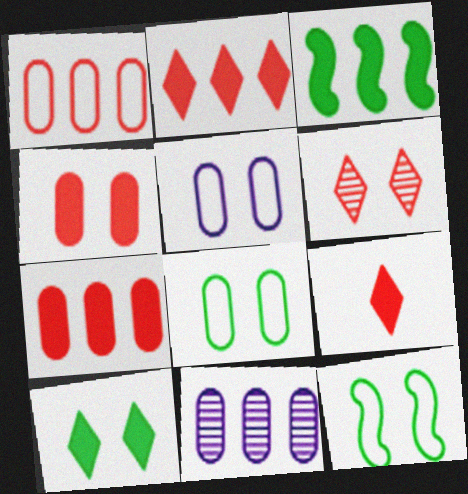[[9, 11, 12]]